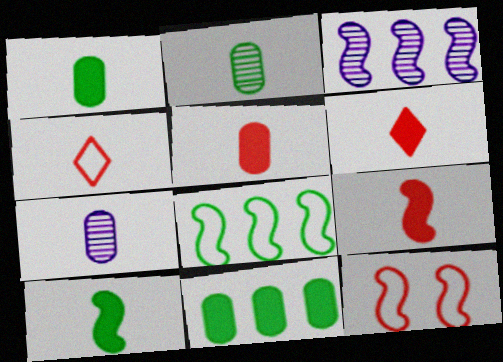[[3, 10, 12], 
[4, 7, 10], 
[5, 6, 9]]